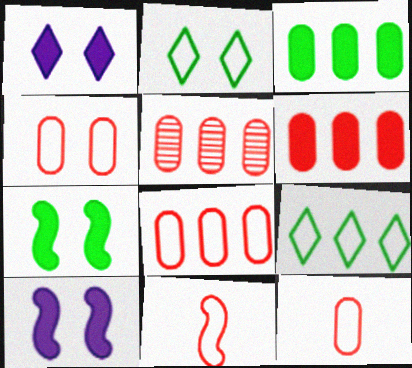[[4, 8, 12], 
[5, 6, 8]]